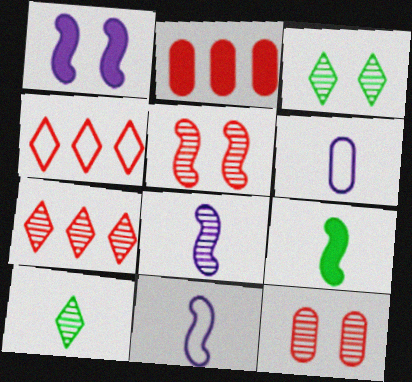[[2, 3, 11]]